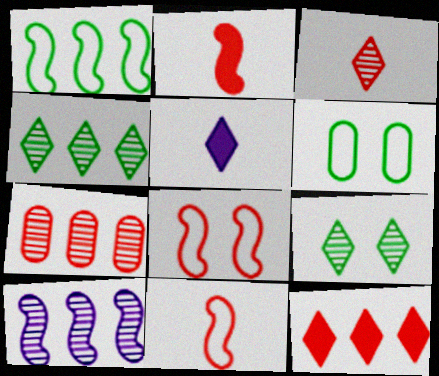[[4, 7, 10]]